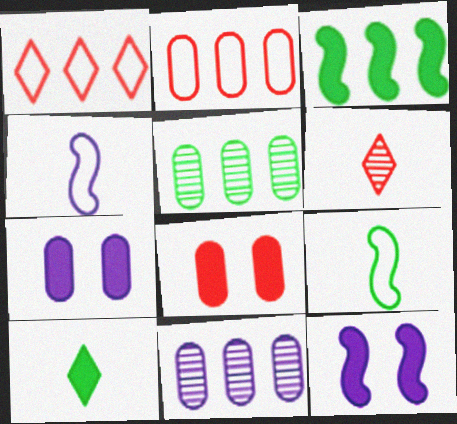[[1, 3, 11]]